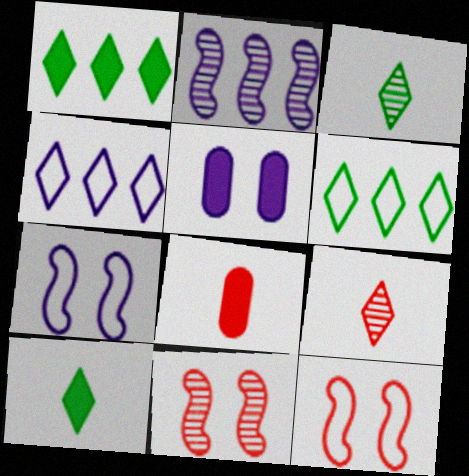[]